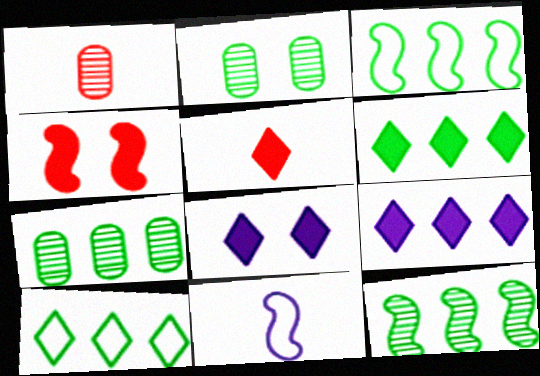[[1, 3, 8], 
[3, 6, 7], 
[4, 11, 12], 
[5, 6, 8]]